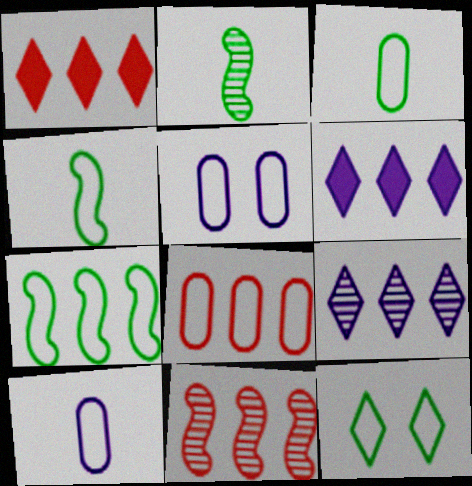[[1, 2, 5], 
[1, 8, 11], 
[3, 5, 8], 
[3, 7, 12]]